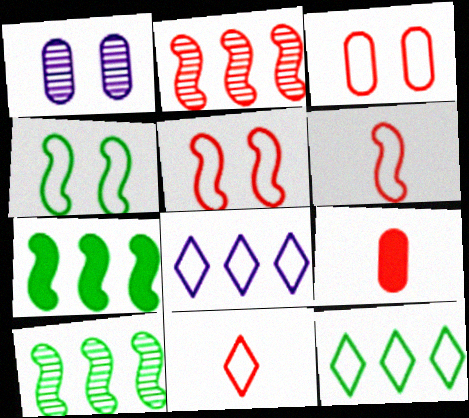[[1, 7, 11]]